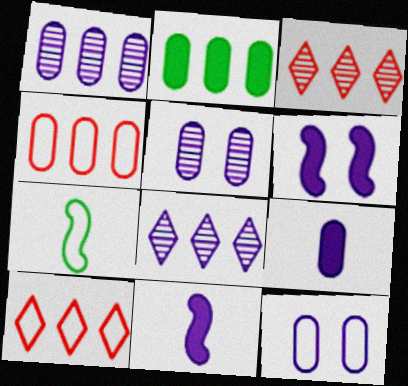[[1, 2, 4], 
[1, 9, 12], 
[7, 10, 12], 
[8, 11, 12]]